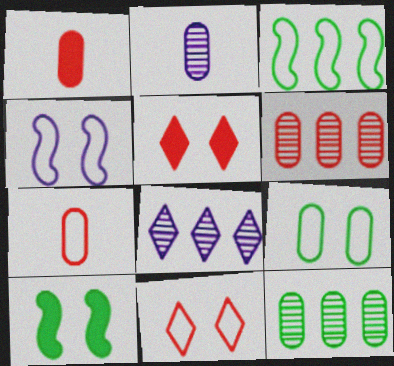[[2, 3, 5], 
[4, 9, 11], 
[7, 8, 10]]